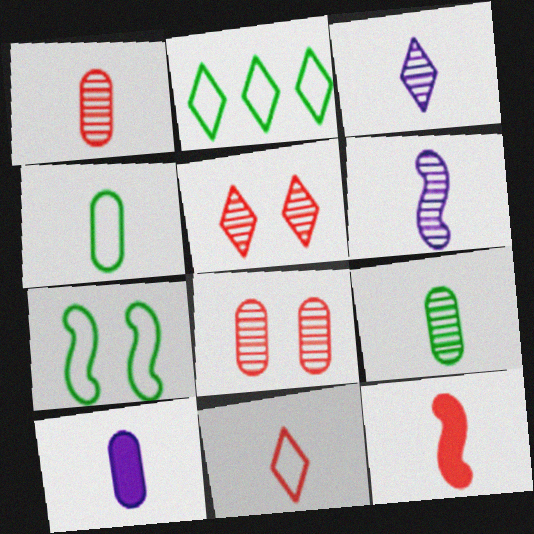[[1, 4, 10], 
[1, 11, 12], 
[2, 4, 7], 
[3, 4, 12]]